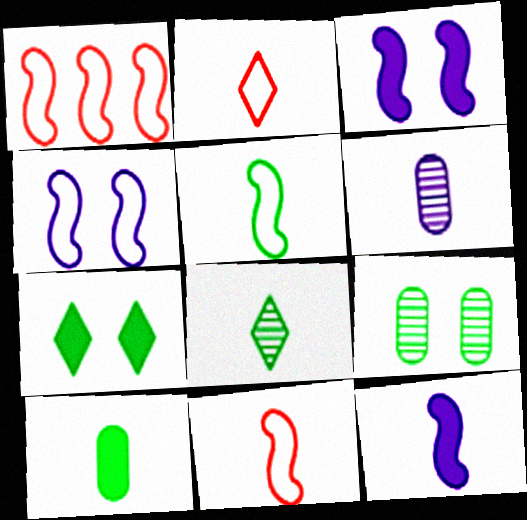[[1, 4, 5], 
[1, 6, 7], 
[5, 8, 10]]